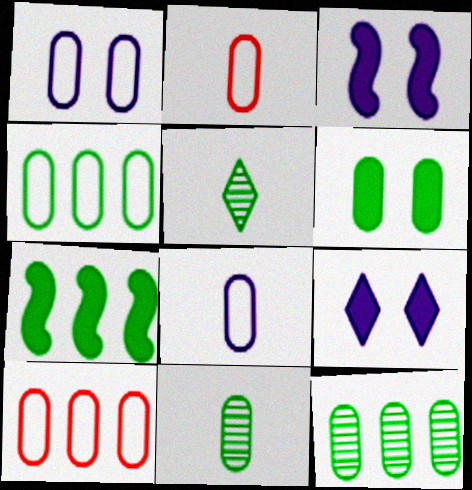[[1, 2, 4], 
[3, 5, 10], 
[4, 6, 11]]